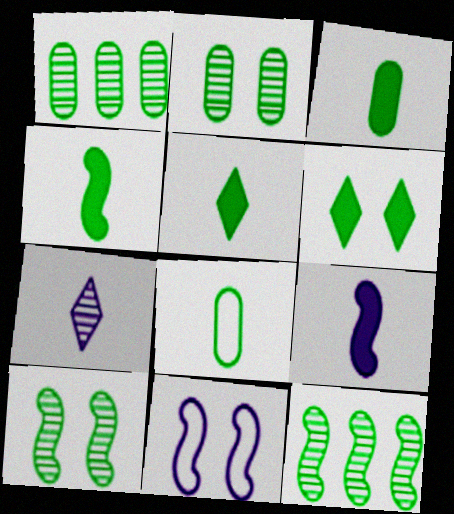[[3, 4, 5], 
[6, 8, 12]]